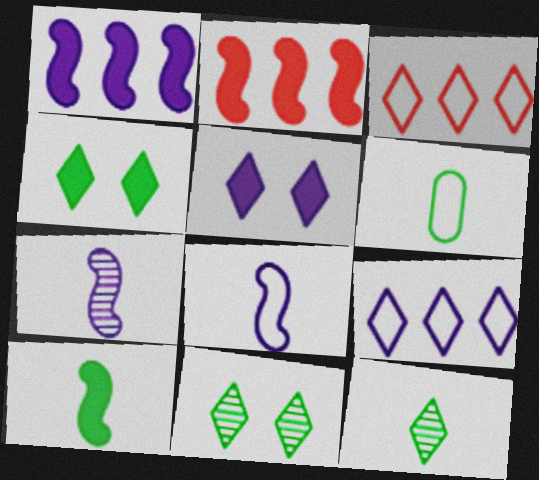[[3, 5, 12], 
[6, 10, 12]]